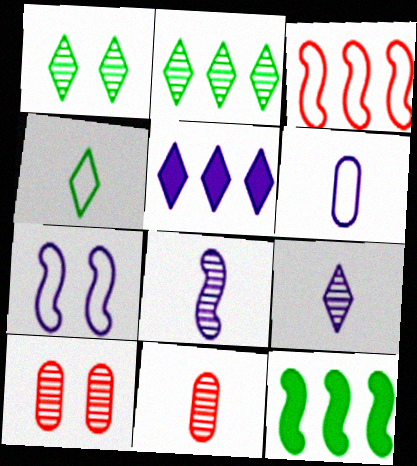[[2, 8, 10]]